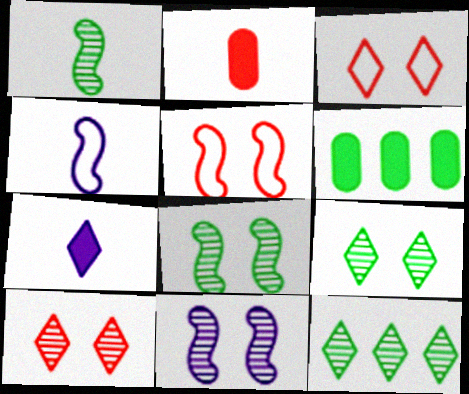[[3, 7, 12], 
[4, 6, 10]]